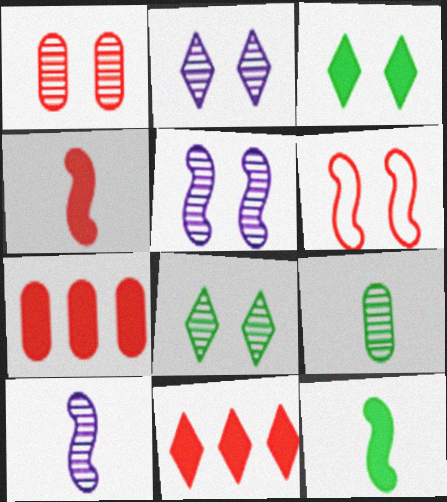[[1, 5, 8]]